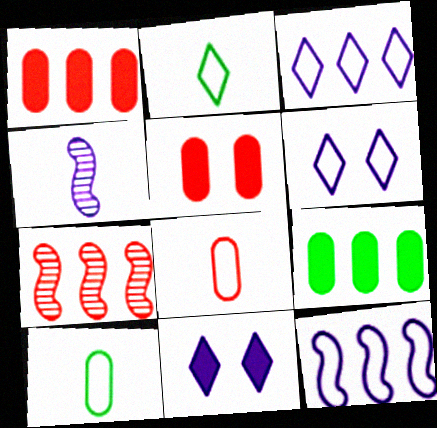[[3, 7, 9], 
[7, 10, 11]]